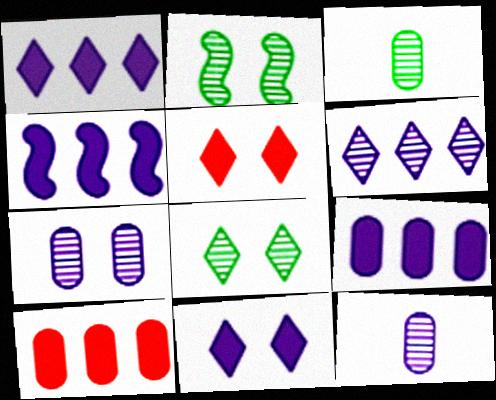[[1, 4, 9]]